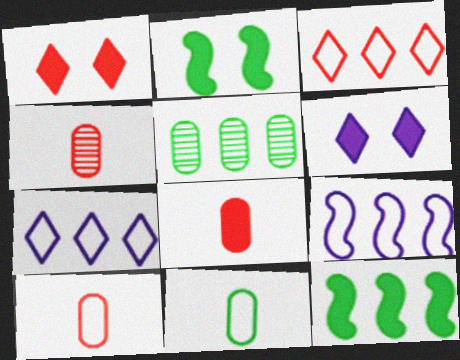[[2, 4, 7], 
[4, 8, 10], 
[6, 8, 12]]